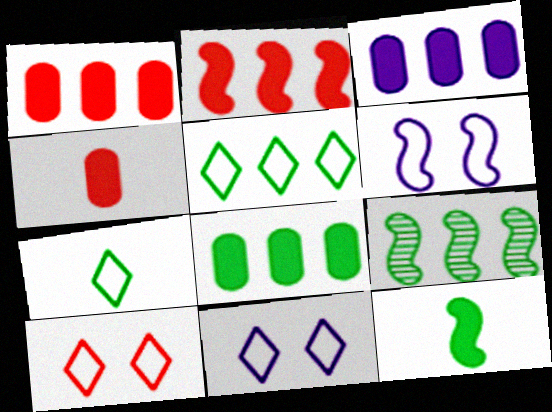[[1, 3, 8], 
[4, 9, 11], 
[5, 8, 9]]